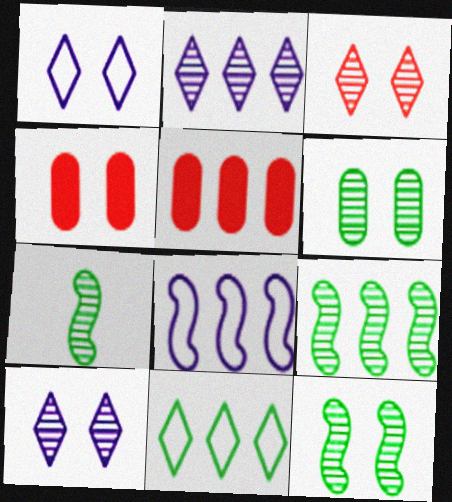[[1, 4, 12], 
[1, 5, 7], 
[7, 9, 12]]